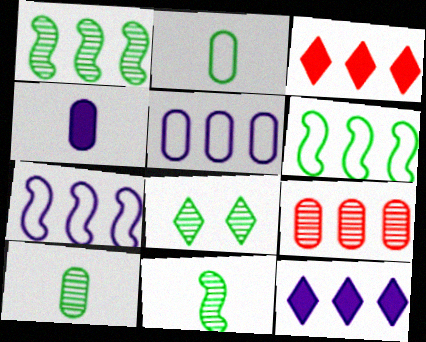[[1, 3, 5], 
[1, 8, 10], 
[6, 9, 12]]